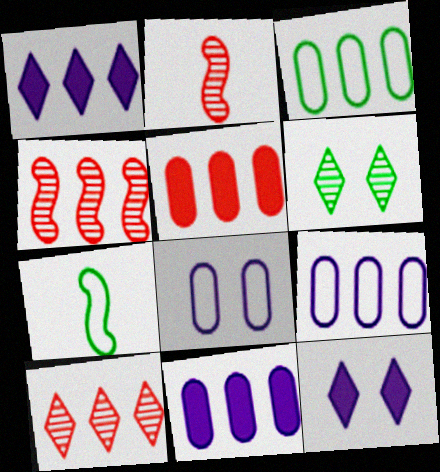[[1, 3, 4], 
[2, 3, 12]]